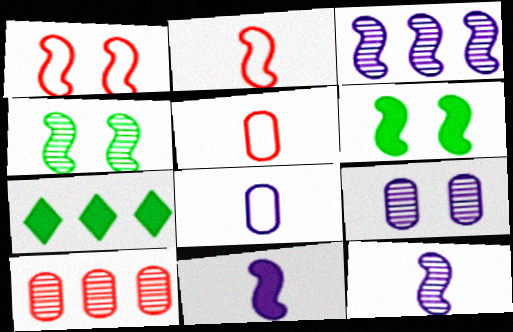[[2, 3, 6], 
[2, 7, 9]]